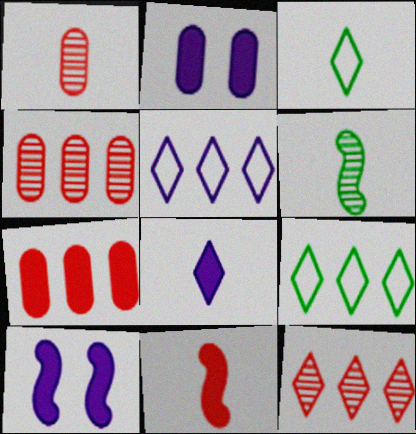[[1, 9, 10], 
[3, 4, 10]]